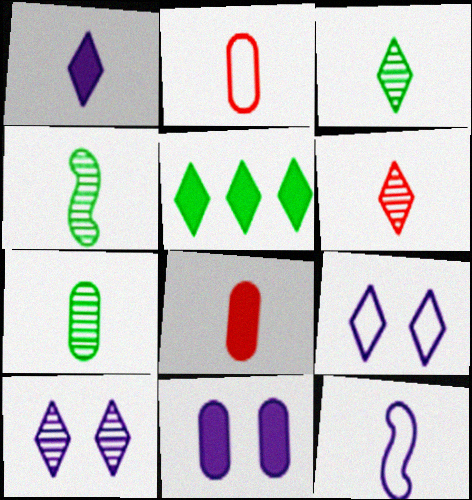[[1, 2, 4], 
[3, 4, 7], 
[3, 8, 12], 
[5, 6, 9]]